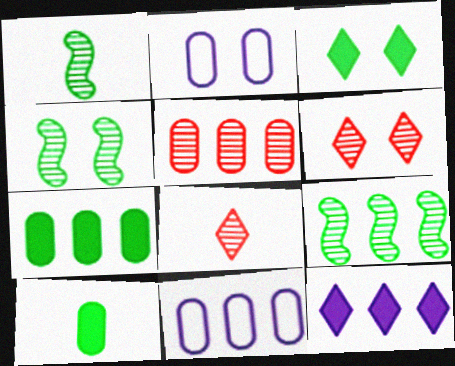[[1, 4, 9], 
[2, 5, 10], 
[5, 7, 11]]